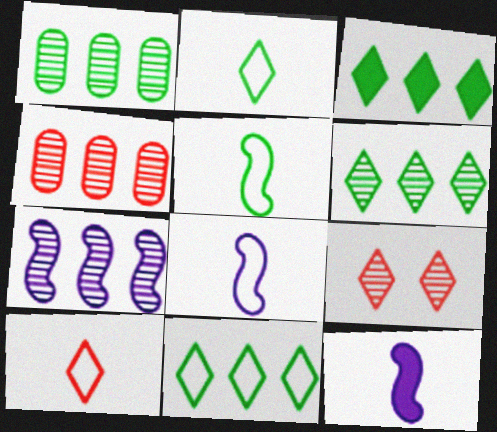[[3, 6, 11], 
[4, 6, 7]]